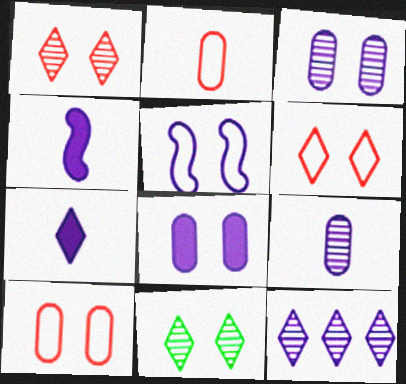[]